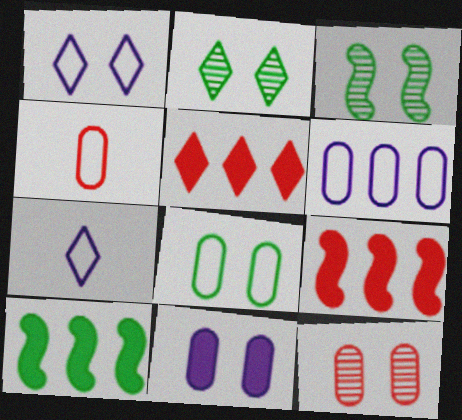[[2, 5, 7], 
[4, 6, 8], 
[7, 10, 12], 
[8, 11, 12]]